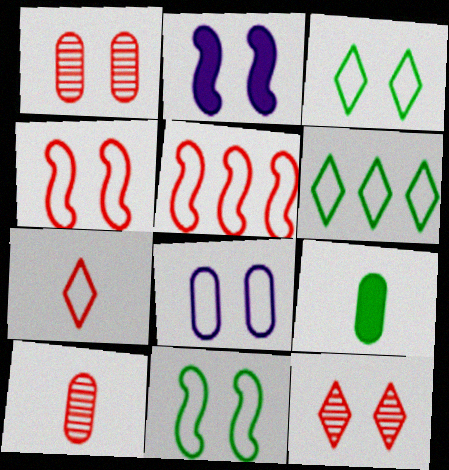[[1, 2, 3], 
[2, 6, 10], 
[3, 4, 8]]